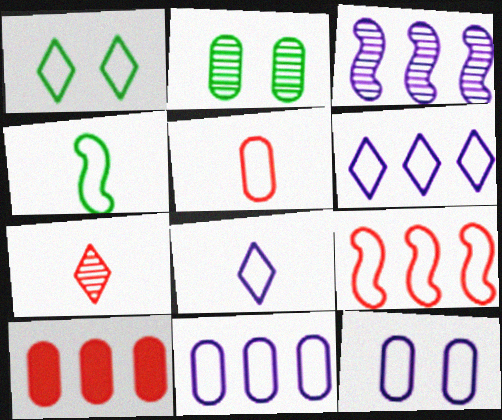[[2, 3, 7], 
[4, 5, 8]]